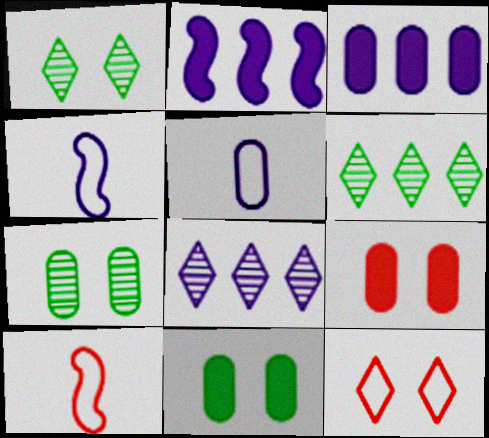[[1, 3, 10], 
[4, 6, 9], 
[8, 10, 11]]